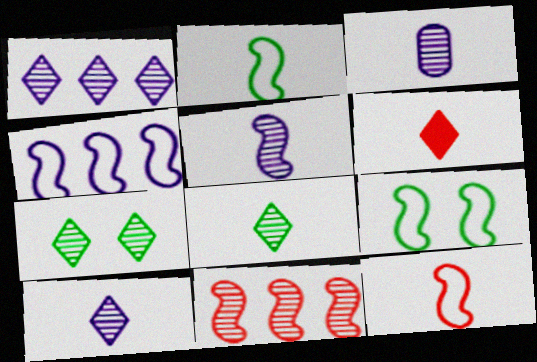[[2, 3, 6], 
[3, 5, 10], 
[3, 7, 11], 
[4, 9, 12]]